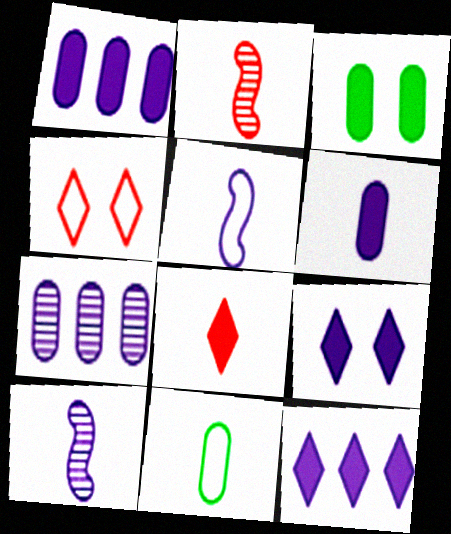[[5, 7, 9], 
[8, 10, 11]]